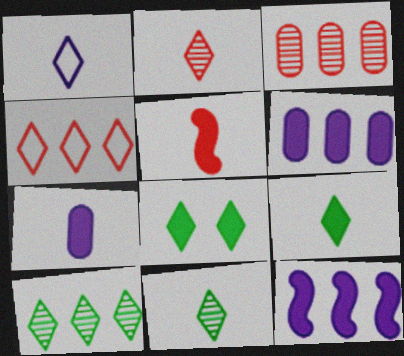[[1, 2, 9], 
[5, 6, 8], 
[5, 7, 9]]